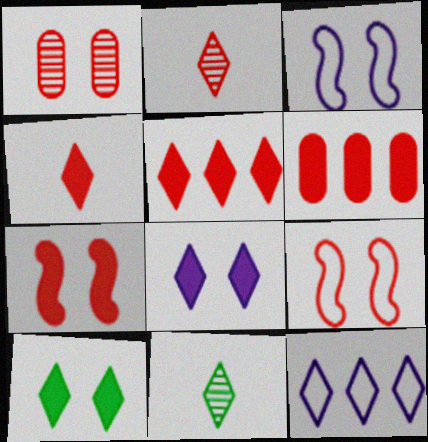[[1, 3, 10], 
[2, 6, 9], 
[2, 10, 12], 
[3, 6, 11], 
[4, 6, 7]]